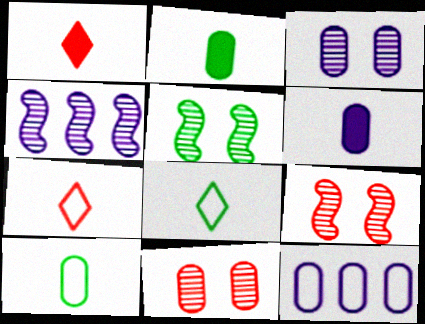[[1, 5, 12], 
[2, 11, 12], 
[3, 6, 12]]